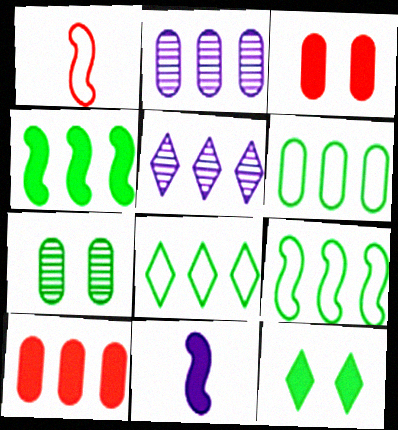[[1, 2, 12], 
[2, 6, 10], 
[5, 9, 10], 
[6, 8, 9], 
[10, 11, 12]]